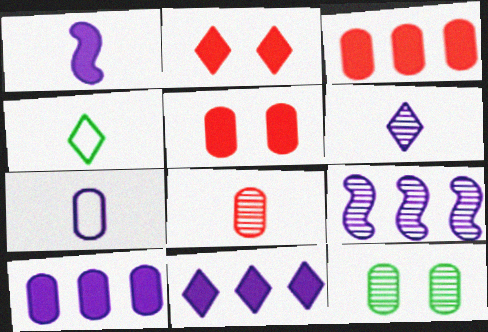[[1, 4, 8], 
[1, 6, 7], 
[3, 7, 12], 
[4, 5, 9]]